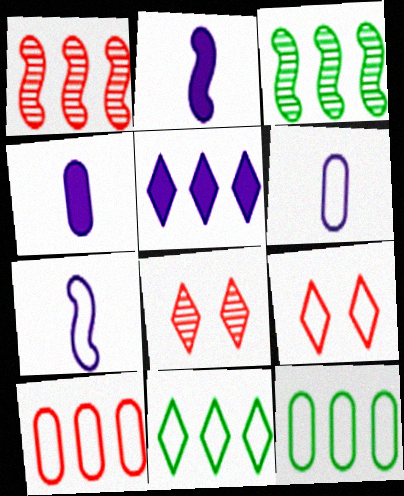[[1, 5, 12], 
[2, 8, 12], 
[3, 4, 9], 
[3, 5, 10], 
[7, 9, 12]]